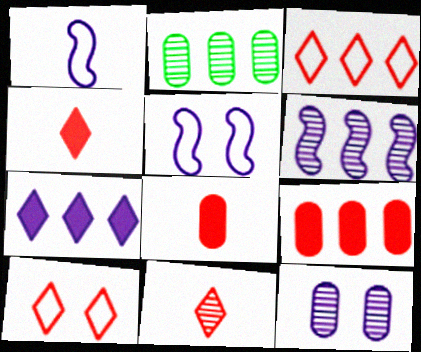[[1, 7, 12], 
[2, 4, 5]]